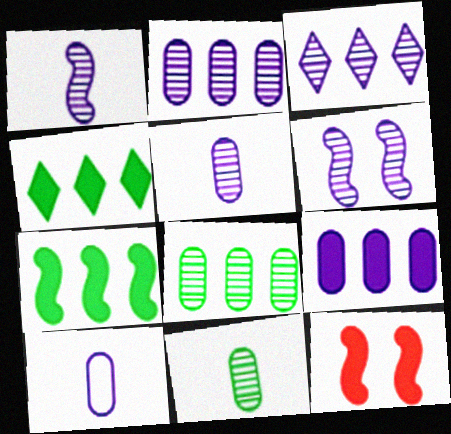[[3, 5, 6]]